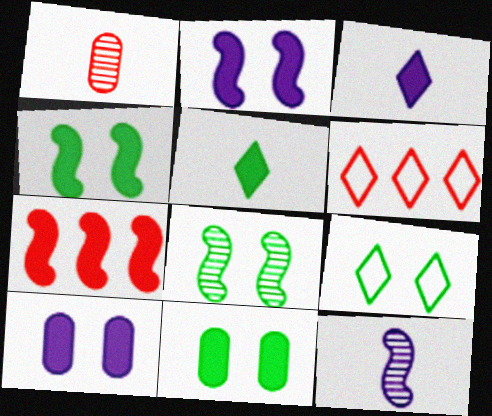[[3, 7, 11], 
[5, 7, 10], 
[6, 11, 12], 
[8, 9, 11]]